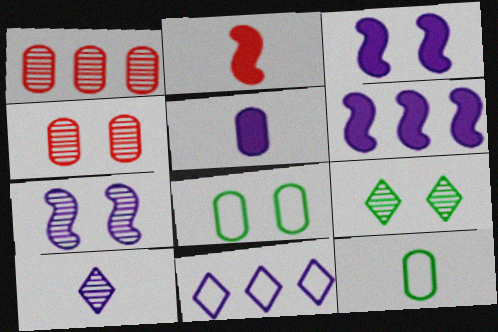[[1, 5, 8], 
[2, 10, 12], 
[4, 7, 9], 
[5, 7, 11]]